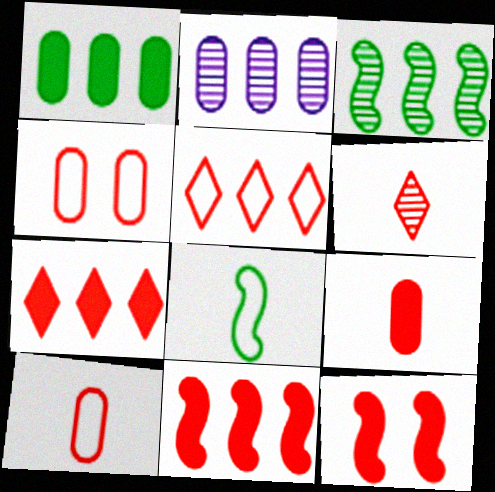[[4, 6, 11], 
[7, 9, 12]]